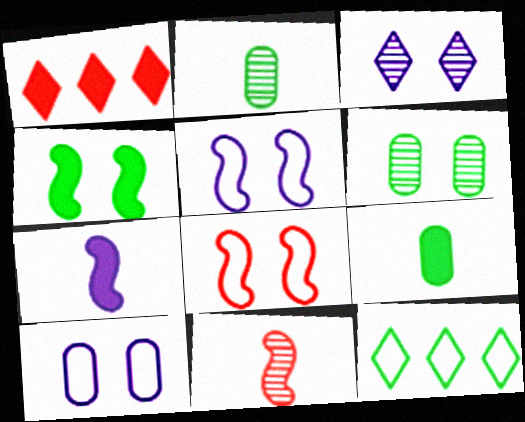[[1, 2, 5], 
[2, 4, 12]]